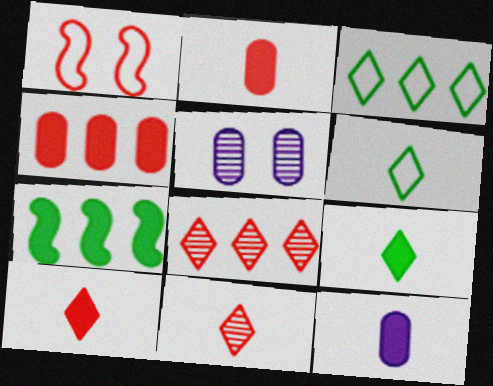[[1, 2, 8], 
[1, 4, 11]]